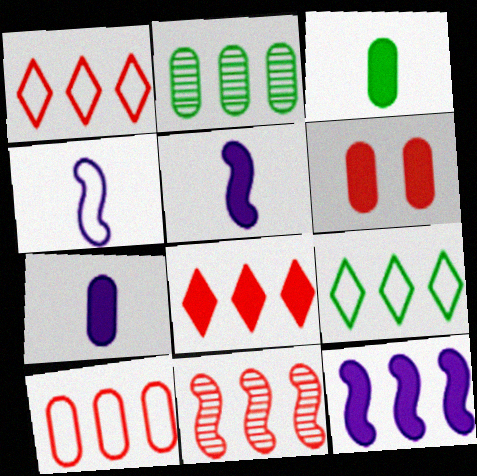[[1, 2, 12], 
[8, 10, 11]]